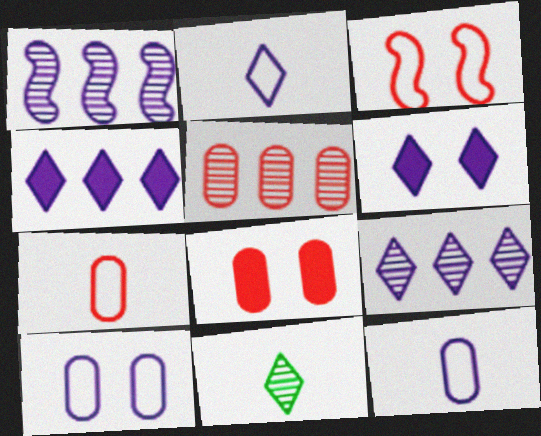[[1, 6, 12], 
[2, 6, 9], 
[5, 7, 8]]